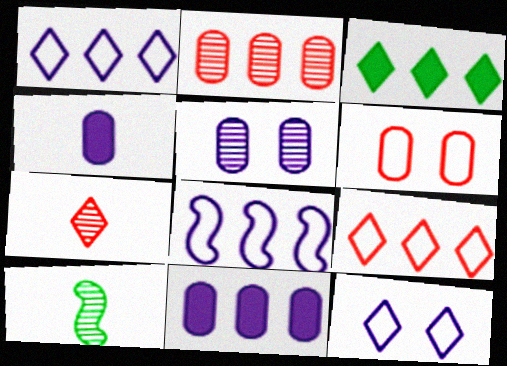[[2, 3, 8], 
[3, 7, 12]]